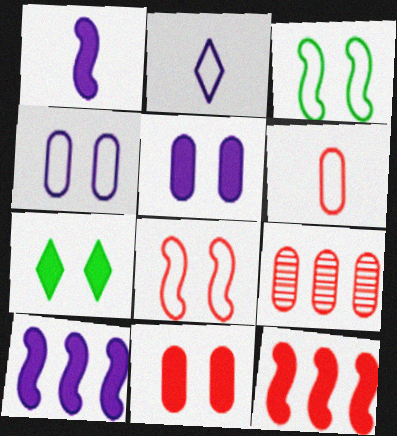[[6, 9, 11]]